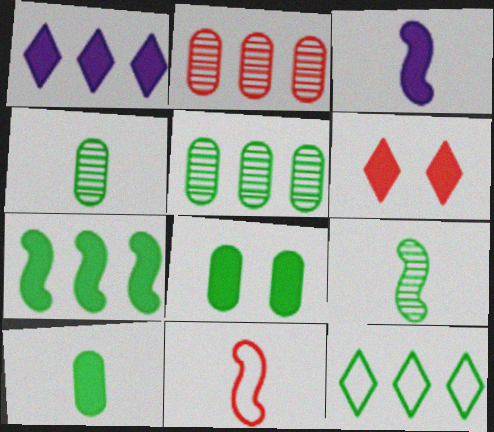[[2, 6, 11], 
[3, 9, 11], 
[5, 7, 12], 
[8, 9, 12]]